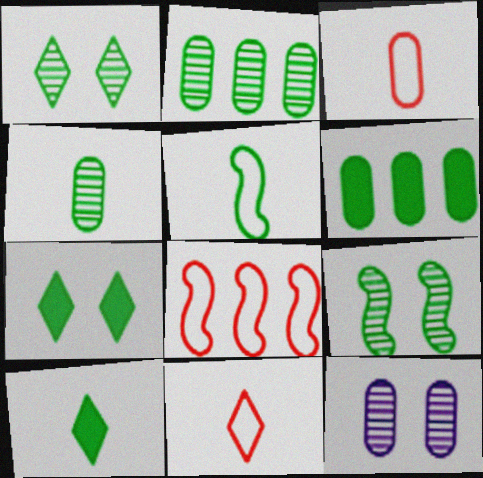[[1, 5, 6], 
[2, 5, 7], 
[3, 6, 12], 
[4, 5, 10], 
[8, 10, 12]]